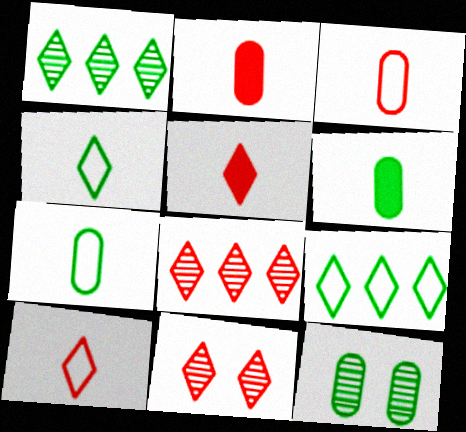[]